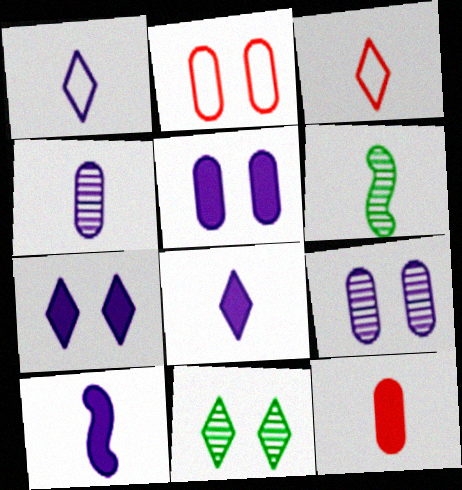[[1, 4, 10], 
[1, 6, 12]]